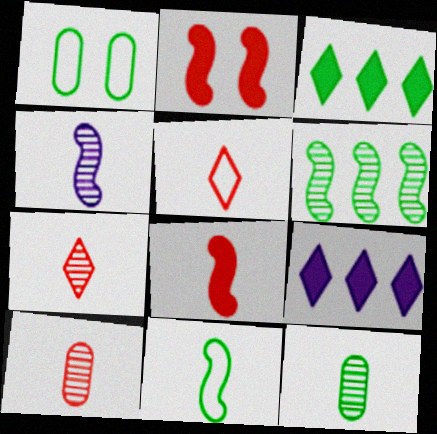[[4, 7, 12], 
[4, 8, 11], 
[5, 8, 10]]